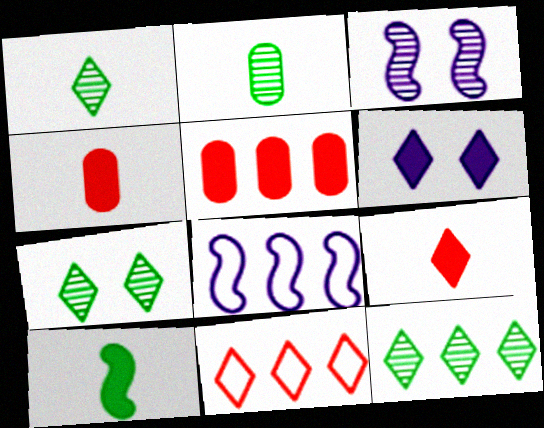[[1, 6, 11], 
[1, 7, 12], 
[4, 7, 8], 
[5, 6, 10], 
[5, 8, 12]]